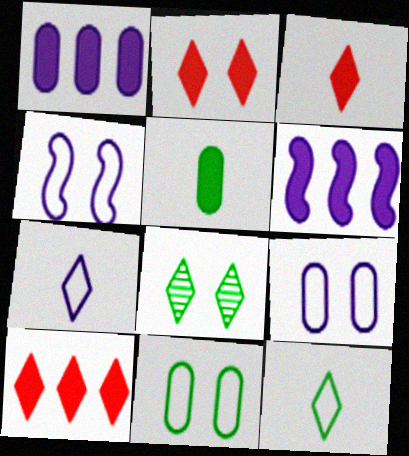[[2, 3, 10], 
[2, 5, 6], 
[7, 8, 10]]